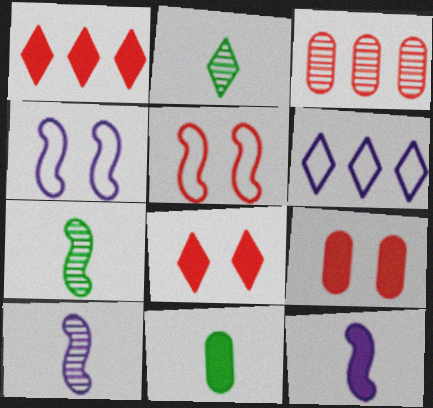[[2, 6, 8], 
[6, 7, 9]]